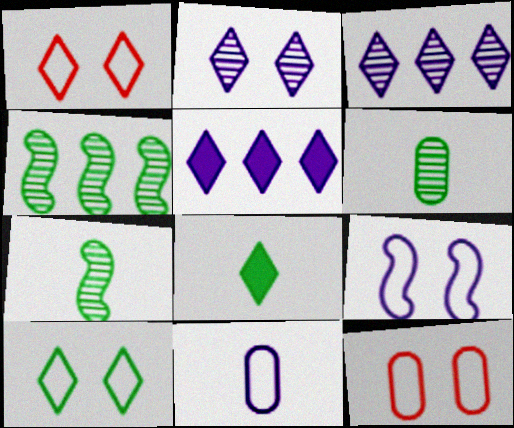[[1, 3, 8], 
[5, 7, 12], 
[9, 10, 12]]